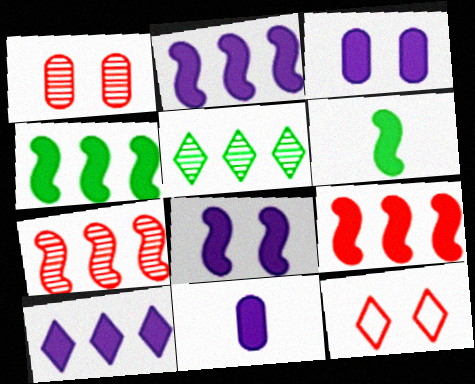[[2, 4, 9], 
[6, 8, 9], 
[8, 10, 11]]